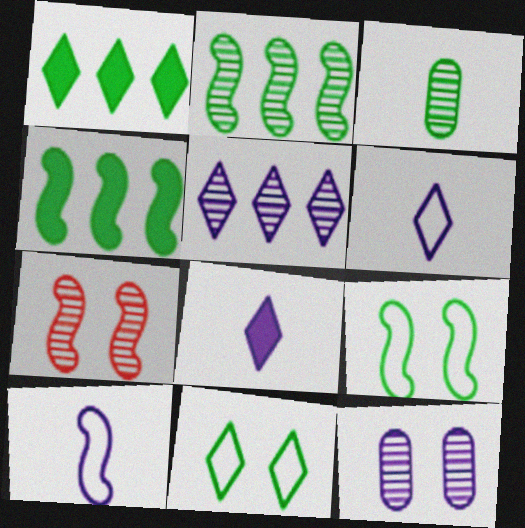[[1, 3, 9], 
[3, 4, 11], 
[3, 5, 7], 
[4, 7, 10]]